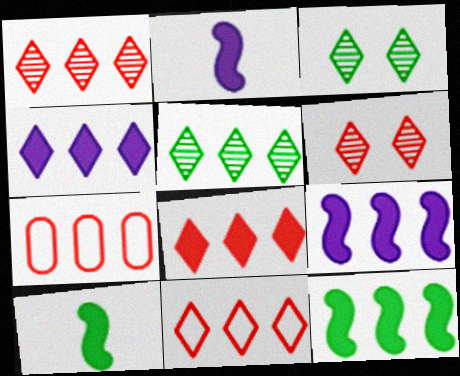[[1, 8, 11], 
[2, 3, 7], 
[4, 5, 11], 
[5, 7, 9]]